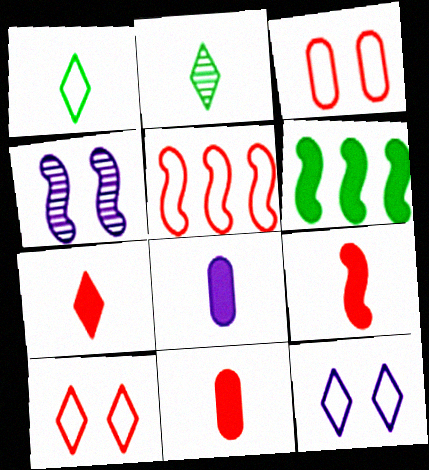[[7, 9, 11]]